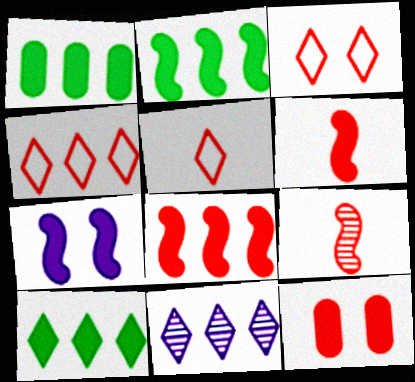[[1, 2, 10], 
[2, 6, 7], 
[3, 4, 5], 
[4, 9, 12], 
[4, 10, 11]]